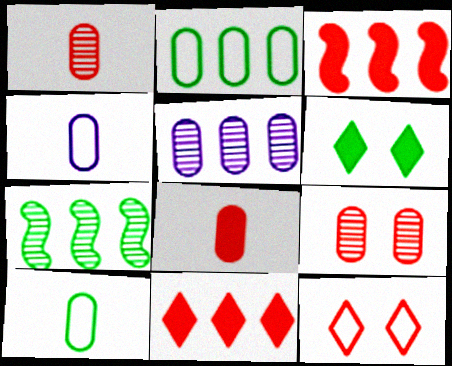[[1, 3, 12], 
[6, 7, 10]]